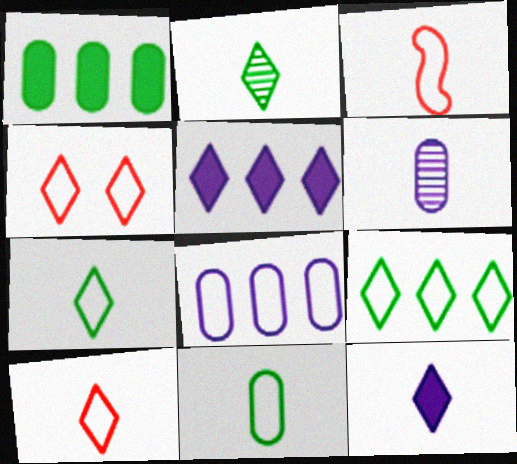[[2, 4, 5], 
[2, 10, 12]]